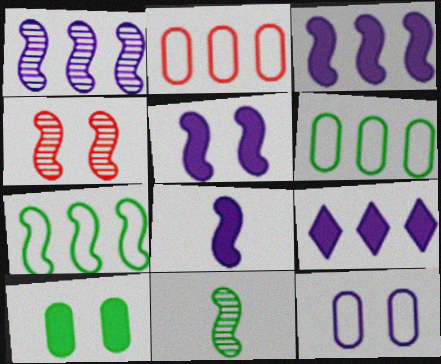[[1, 4, 11], 
[3, 5, 8], 
[4, 7, 8]]